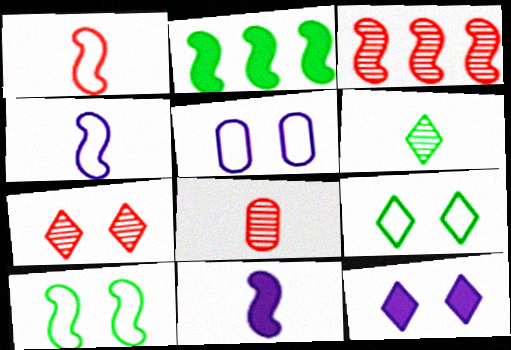[[3, 7, 8], 
[3, 10, 11], 
[7, 9, 12]]